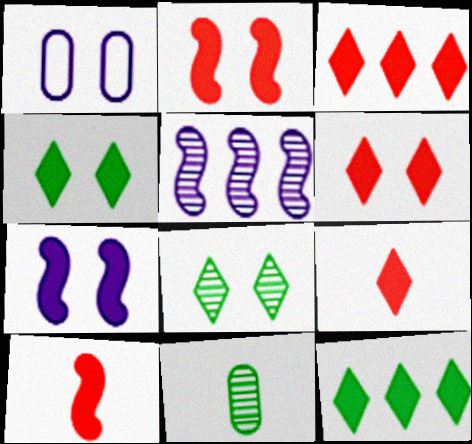[[1, 2, 8], 
[3, 6, 9]]